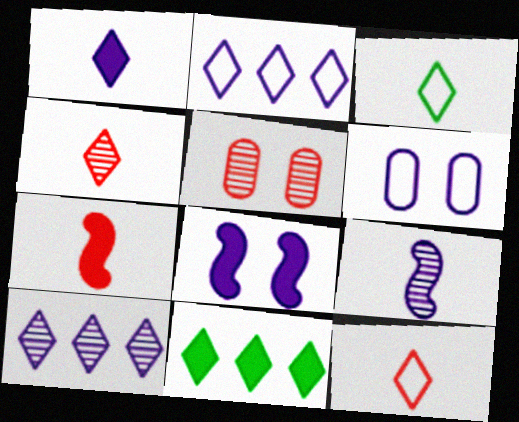[[1, 3, 4]]